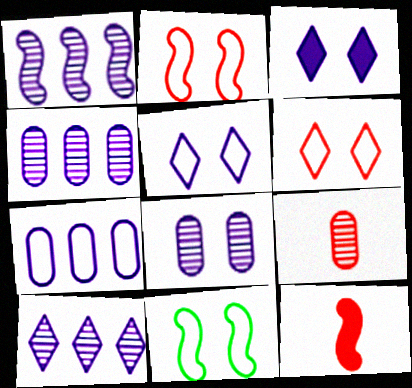[[1, 4, 10], 
[1, 11, 12]]